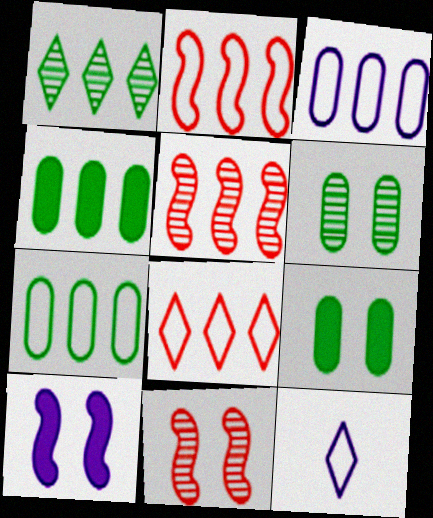[[4, 11, 12], 
[5, 9, 12]]